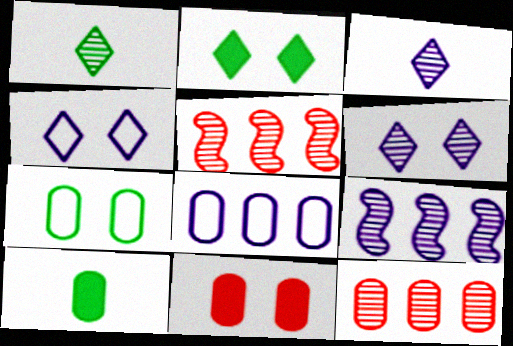[[4, 5, 10]]